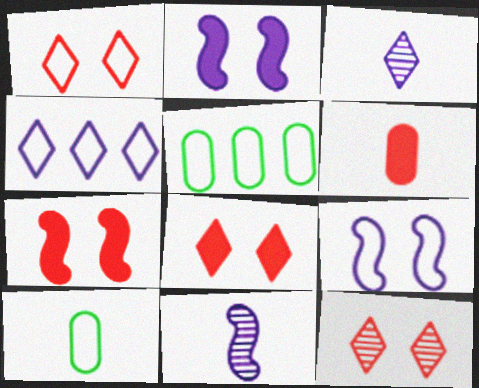[[1, 8, 12], 
[3, 5, 7], 
[5, 8, 11]]